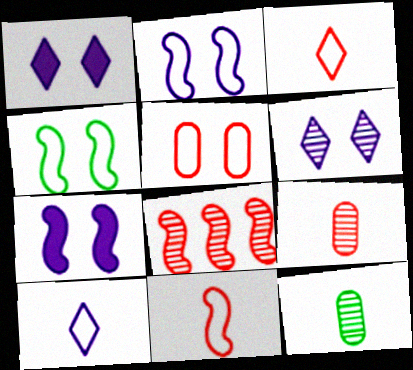[[6, 8, 12]]